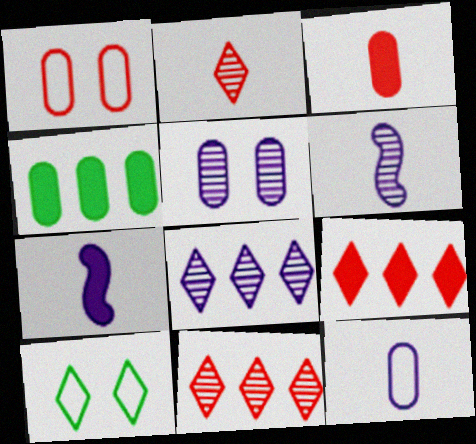[[5, 6, 8]]